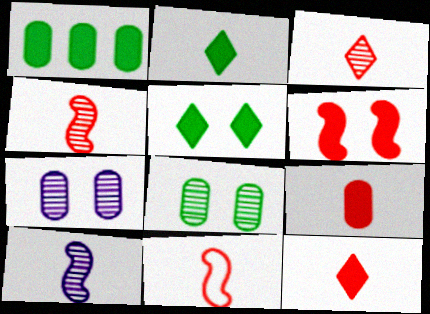[[3, 9, 11]]